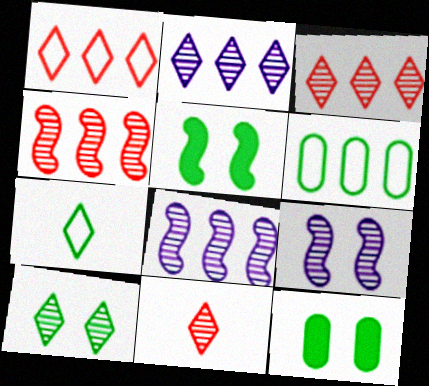[[2, 10, 11]]